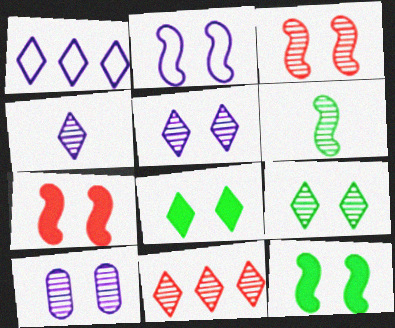[[2, 3, 12], 
[3, 9, 10], 
[4, 9, 11], 
[6, 10, 11]]